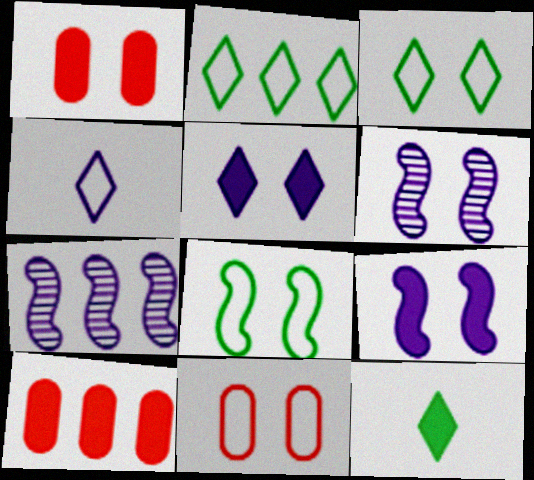[[1, 3, 6], 
[2, 7, 10], 
[7, 11, 12], 
[9, 10, 12]]